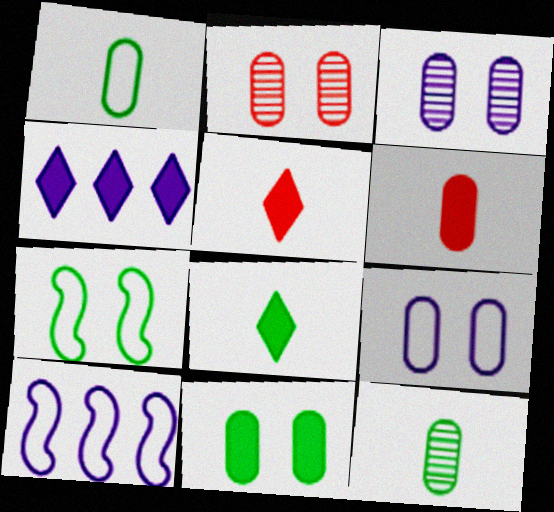[[2, 8, 10], 
[2, 9, 11]]